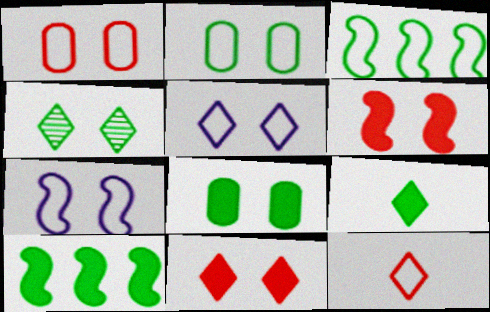[[4, 5, 11], 
[8, 9, 10]]